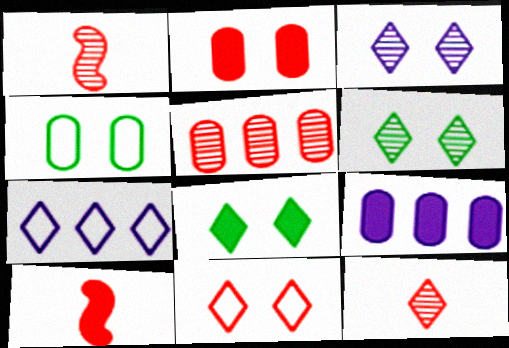[[3, 8, 11], 
[5, 10, 11], 
[7, 8, 12], 
[8, 9, 10]]